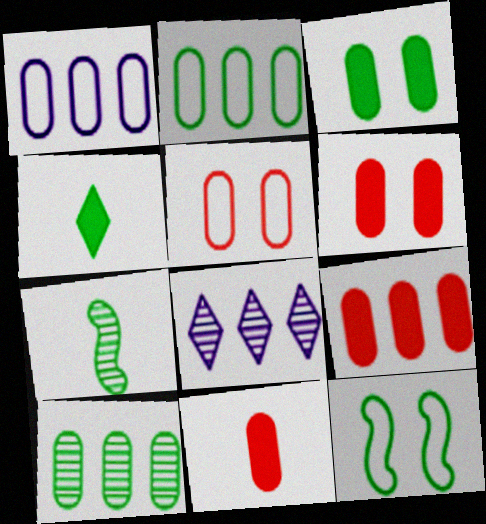[[1, 9, 10], 
[4, 10, 12], 
[6, 9, 11], 
[8, 11, 12]]